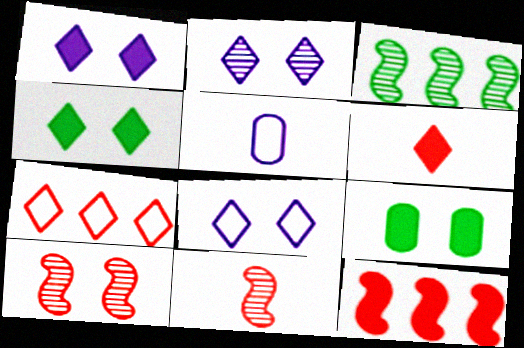[[1, 2, 8], 
[8, 9, 10]]